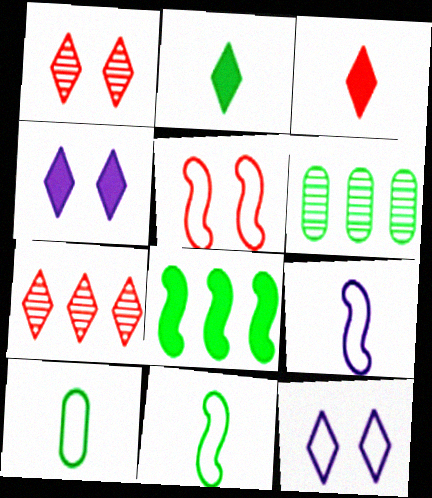[[2, 7, 12]]